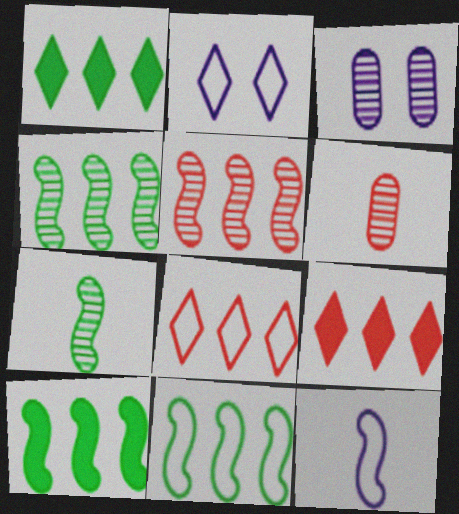[[2, 6, 10], 
[4, 10, 11]]